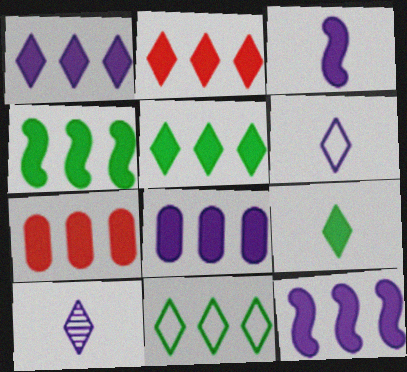[[1, 2, 5], 
[1, 4, 7], 
[1, 8, 12], 
[2, 4, 8], 
[5, 7, 12]]